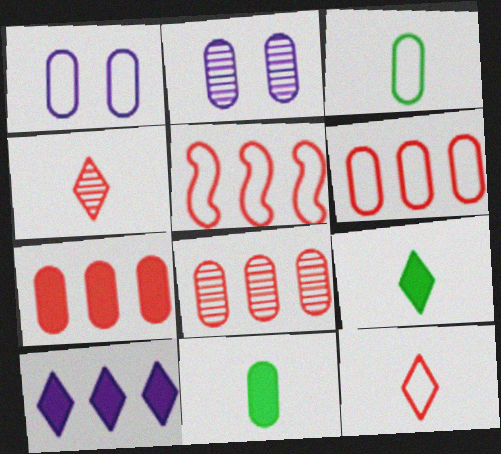[[1, 3, 6], 
[1, 8, 11], 
[2, 3, 7], 
[2, 5, 9], 
[2, 6, 11], 
[6, 7, 8]]